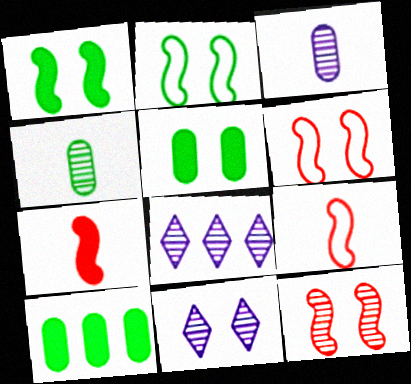[[4, 8, 12], 
[5, 6, 11], 
[5, 8, 9], 
[9, 10, 11]]